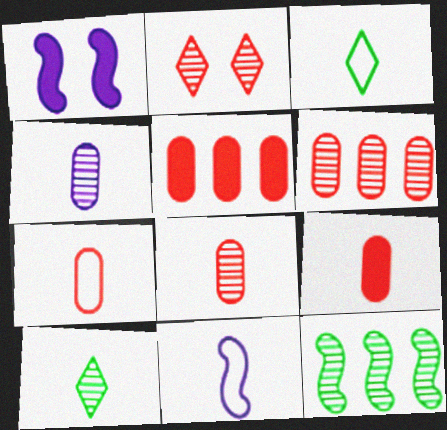[[1, 3, 6], 
[2, 4, 12], 
[3, 7, 11], 
[7, 8, 9], 
[9, 10, 11]]